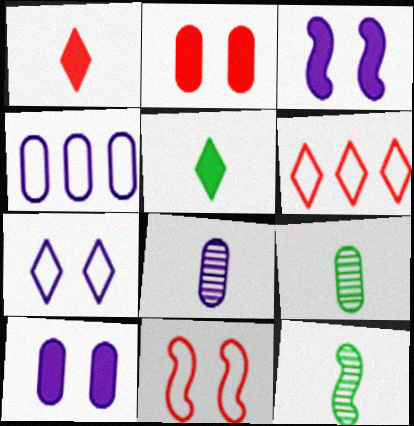[[2, 4, 9], 
[3, 6, 9], 
[4, 8, 10], 
[6, 10, 12]]